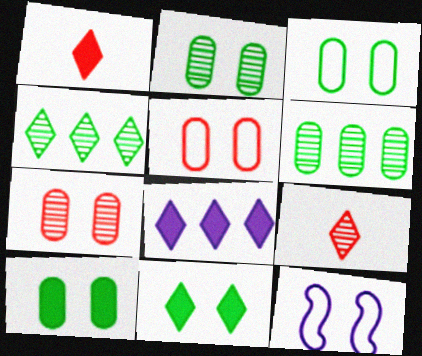[[1, 6, 12], 
[1, 8, 11], 
[2, 3, 10], 
[7, 11, 12]]